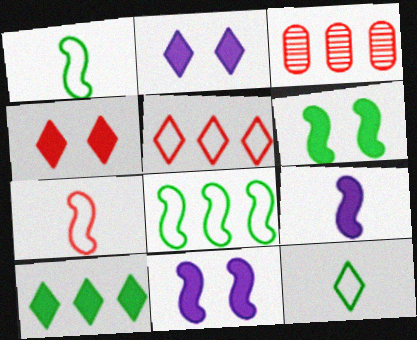[[1, 2, 3], 
[3, 4, 7], 
[3, 11, 12]]